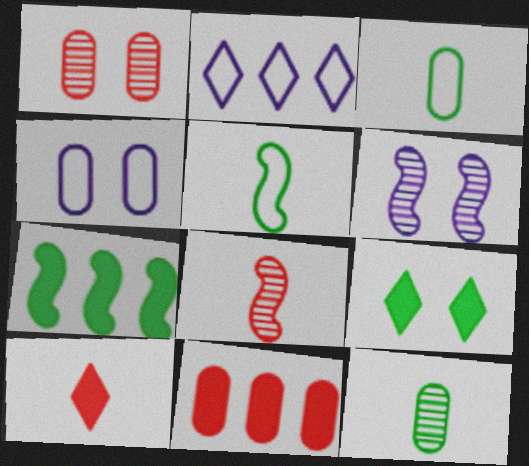[[4, 11, 12]]